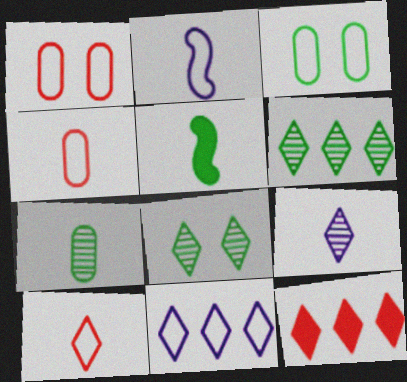[[3, 5, 6], 
[4, 5, 9], 
[6, 11, 12]]